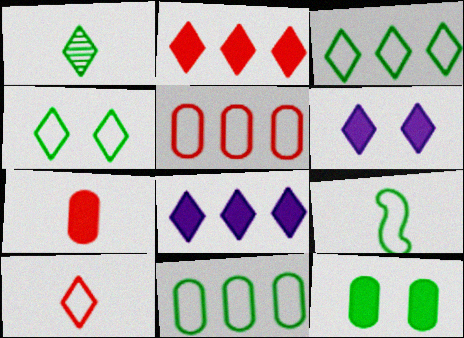[[4, 9, 11]]